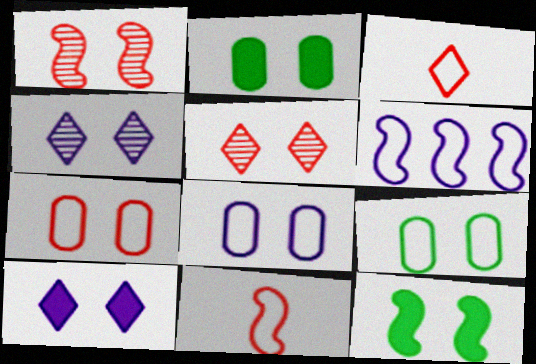[[1, 9, 10], 
[3, 6, 9], 
[4, 7, 12], 
[5, 8, 12], 
[7, 8, 9]]